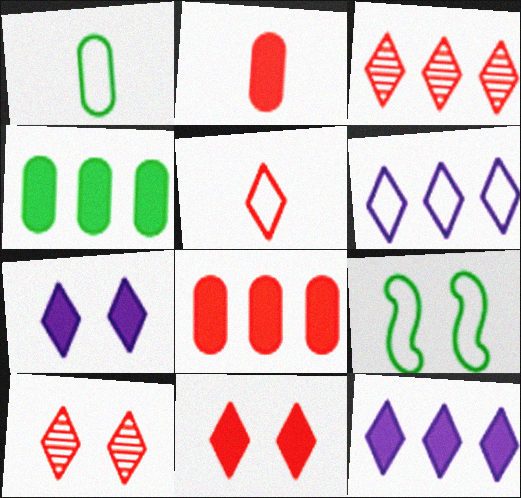[[3, 5, 11]]